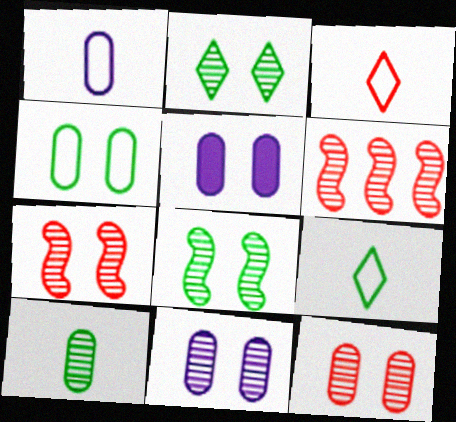[[2, 7, 11], 
[4, 5, 12], 
[5, 6, 9]]